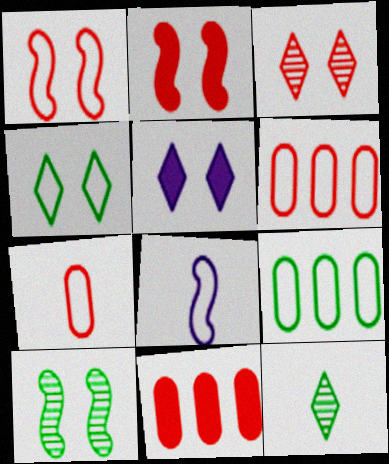[[3, 4, 5], 
[4, 6, 8]]